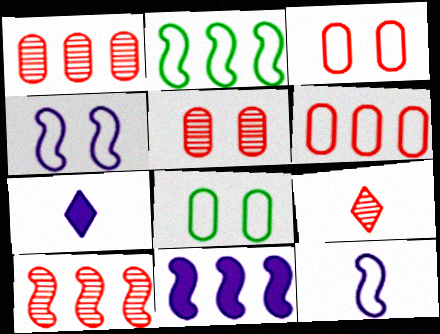[[2, 5, 7], 
[2, 10, 11], 
[5, 9, 10], 
[7, 8, 10], 
[8, 9, 11]]